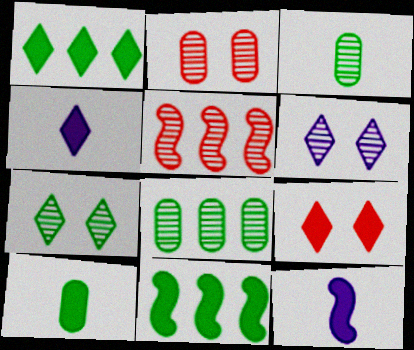[[1, 4, 9], 
[3, 5, 6]]